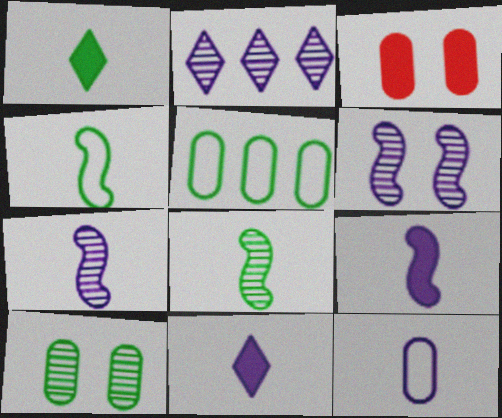[[2, 3, 4], 
[7, 11, 12]]